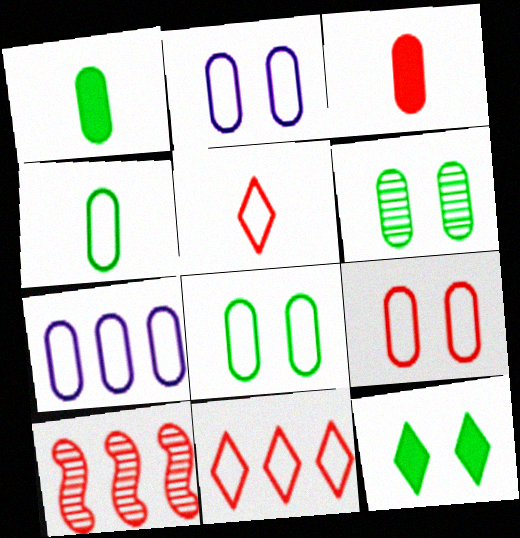[[2, 8, 9], 
[3, 6, 7], 
[4, 7, 9]]